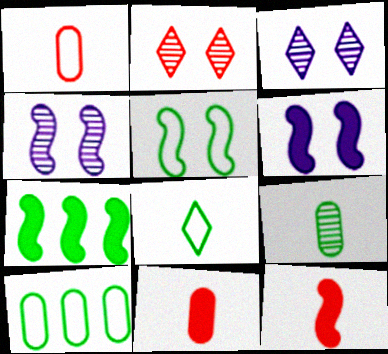[[1, 3, 7], 
[3, 10, 12], 
[5, 8, 10], 
[6, 7, 12]]